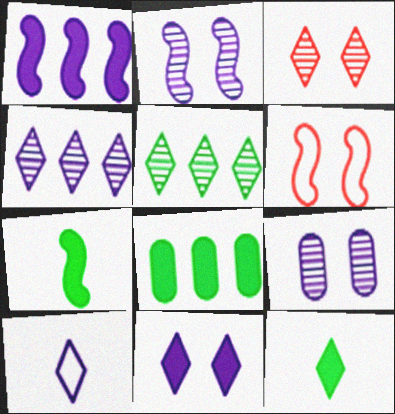[[1, 9, 10], 
[4, 10, 11]]